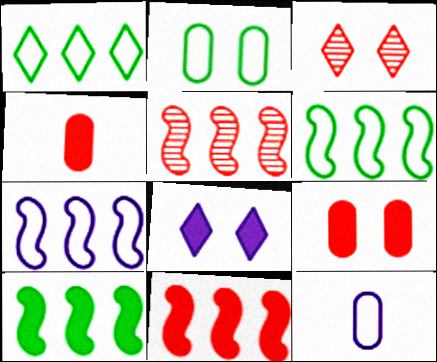[[3, 10, 12], 
[4, 8, 10], 
[5, 7, 10]]